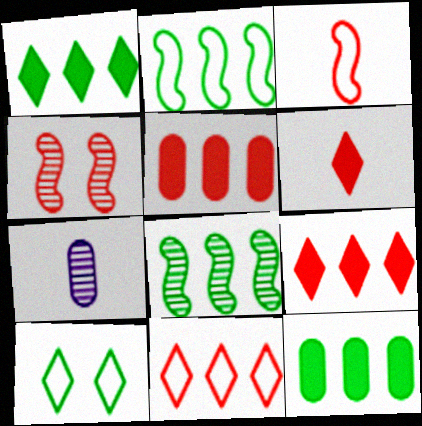[]